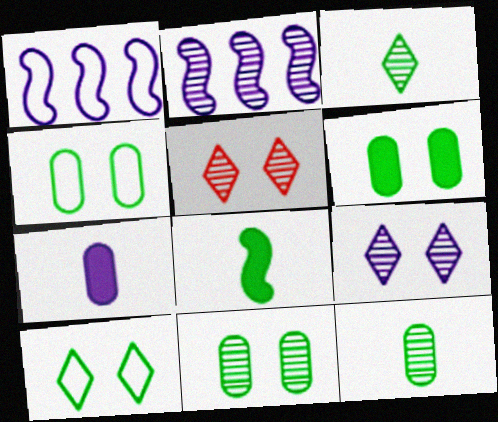[[1, 7, 9], 
[2, 5, 12], 
[4, 6, 11]]